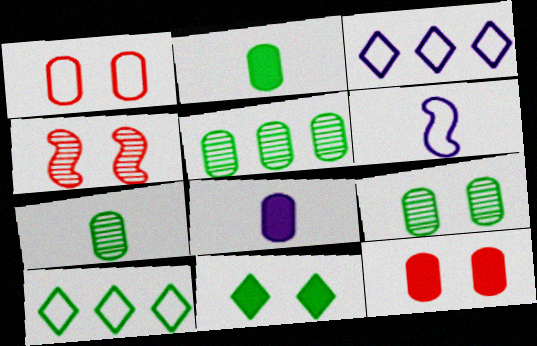[[1, 5, 8], 
[1, 6, 10], 
[2, 3, 4], 
[4, 8, 10], 
[5, 7, 9]]